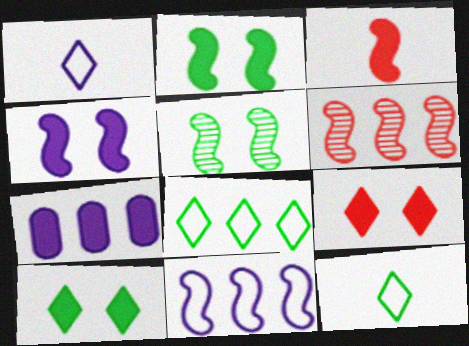[[3, 5, 11], 
[3, 7, 10], 
[6, 7, 8]]